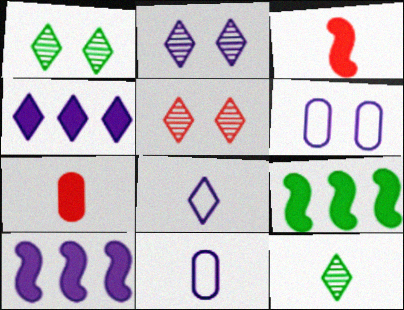[[1, 2, 5], 
[2, 4, 8], 
[2, 10, 11], 
[3, 11, 12], 
[5, 9, 11]]